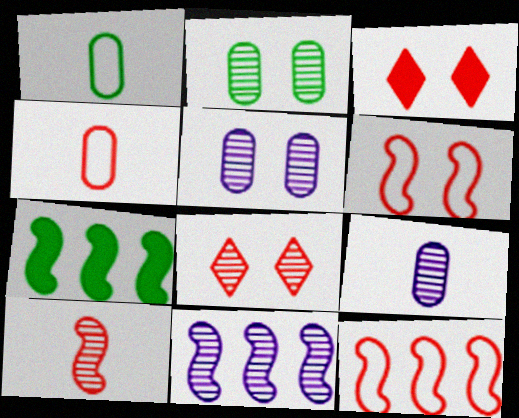[[1, 3, 11], 
[7, 11, 12]]